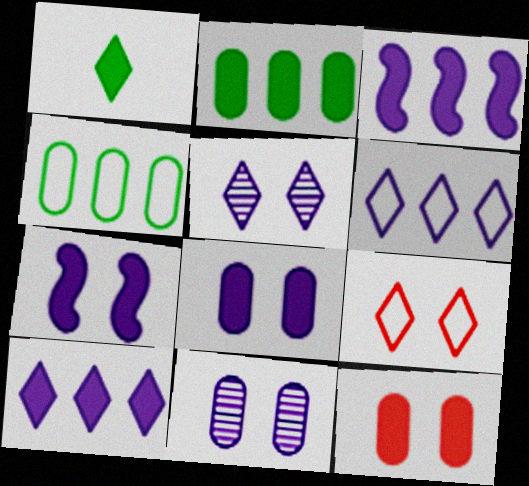[[1, 3, 12]]